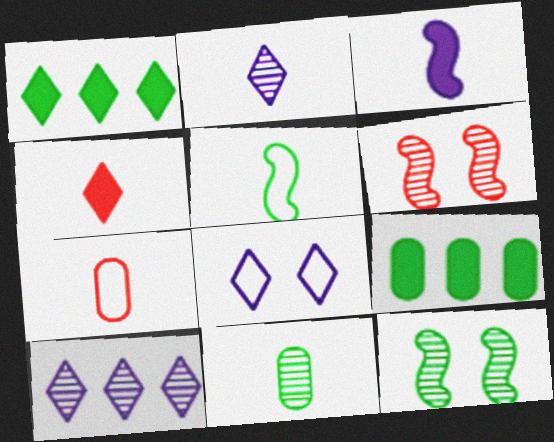[[6, 10, 11]]